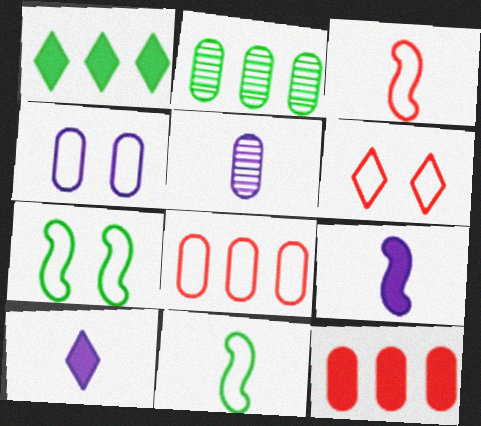[[2, 6, 9], 
[3, 6, 8], 
[4, 6, 7]]